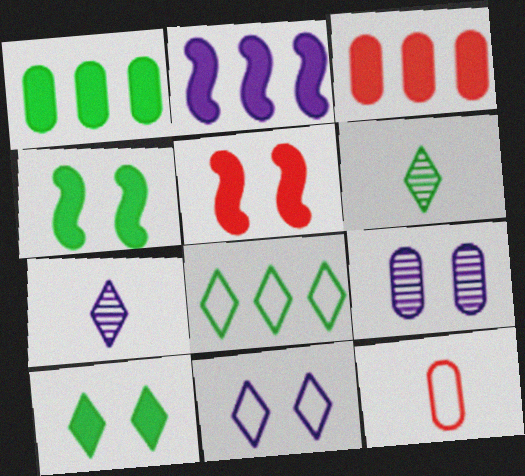[[1, 9, 12], 
[6, 8, 10]]